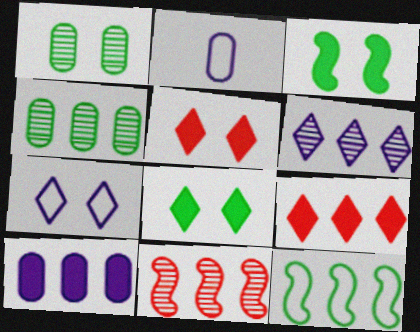[[2, 8, 11], 
[4, 6, 11]]